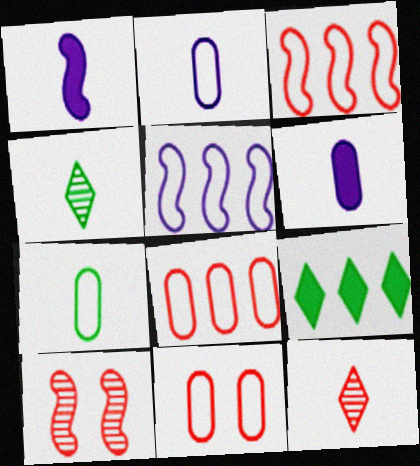[[1, 7, 12], 
[2, 9, 10]]